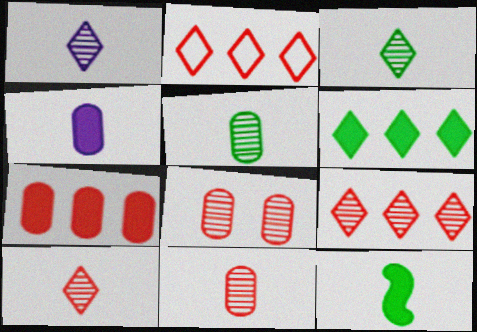[[1, 3, 10]]